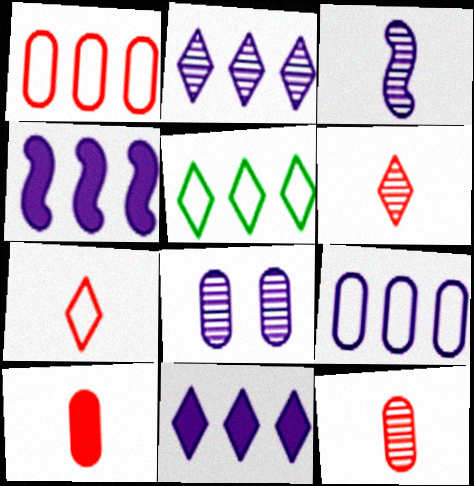[[2, 3, 8], 
[2, 4, 9]]